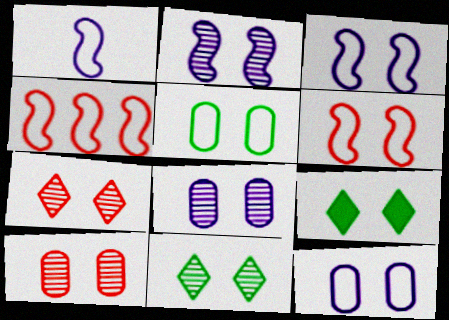[[2, 10, 11], 
[3, 9, 10], 
[6, 8, 9]]